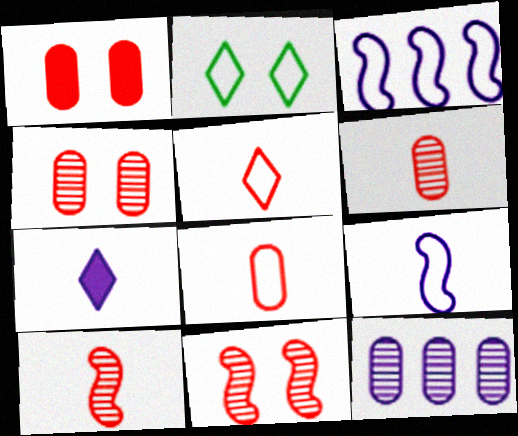[[2, 3, 8]]